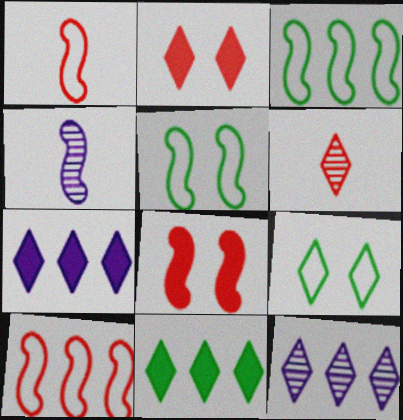[[3, 4, 8], 
[6, 7, 9]]